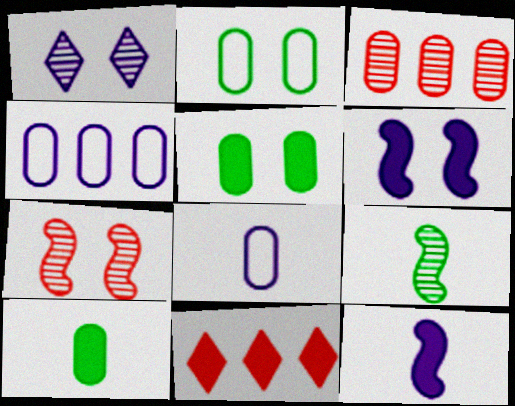[[1, 3, 9], 
[1, 4, 12], 
[3, 5, 8], 
[5, 11, 12], 
[6, 10, 11]]